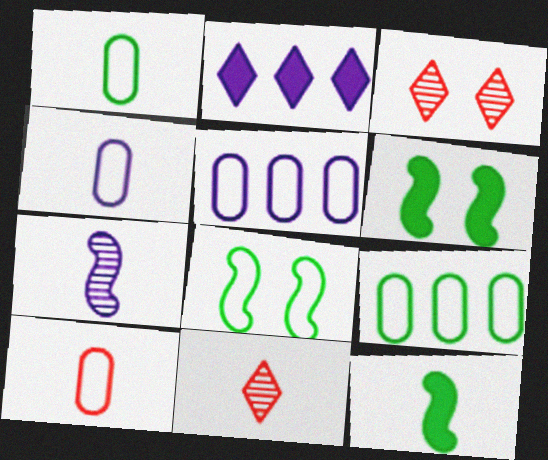[[1, 4, 10], 
[3, 5, 12], 
[4, 11, 12], 
[5, 6, 11]]